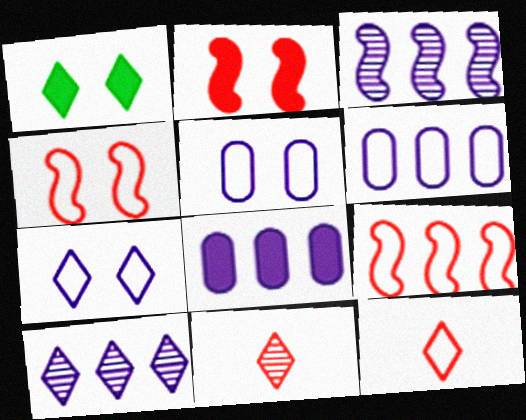[[1, 10, 12]]